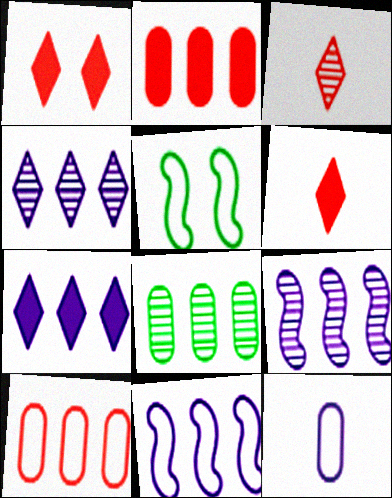[]